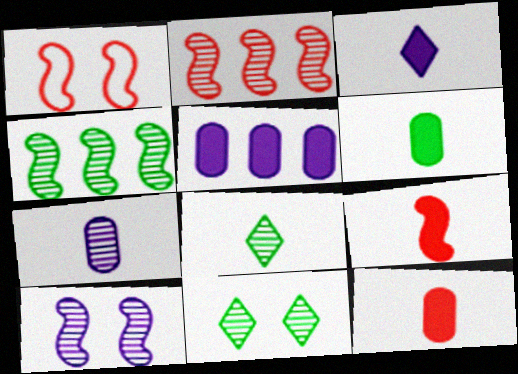[[1, 2, 9], 
[1, 5, 8], 
[2, 7, 11], 
[3, 6, 9]]